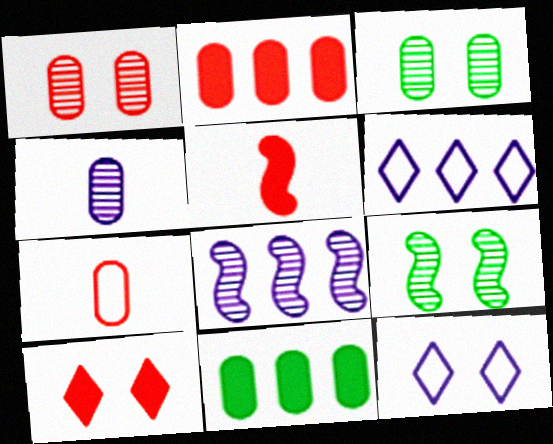[[1, 2, 7], 
[2, 5, 10], 
[3, 5, 6]]